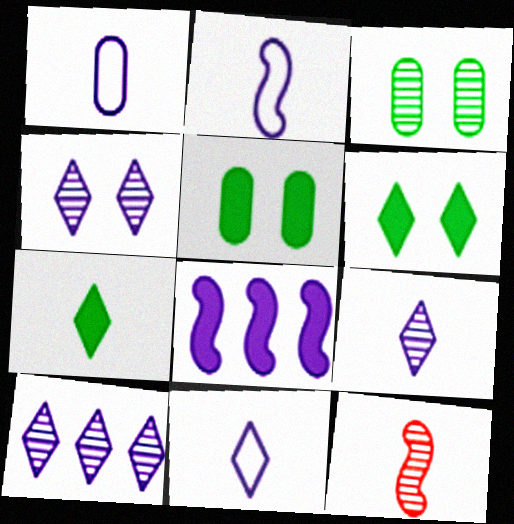[[1, 2, 11], 
[1, 4, 8], 
[1, 7, 12], 
[3, 10, 12], 
[4, 9, 10]]